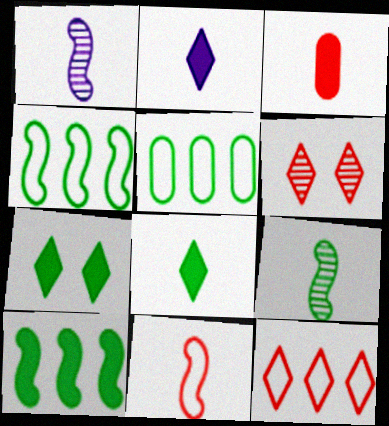[[5, 7, 9]]